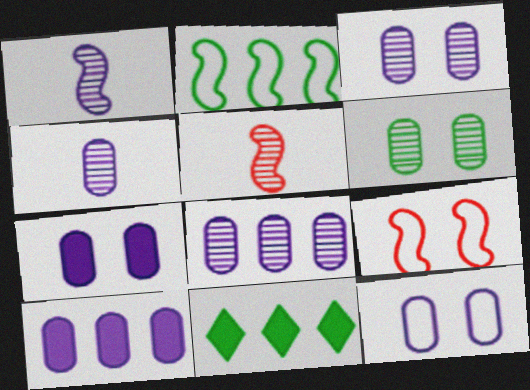[[3, 4, 8], 
[3, 7, 12], 
[4, 9, 11], 
[4, 10, 12], 
[5, 11, 12]]